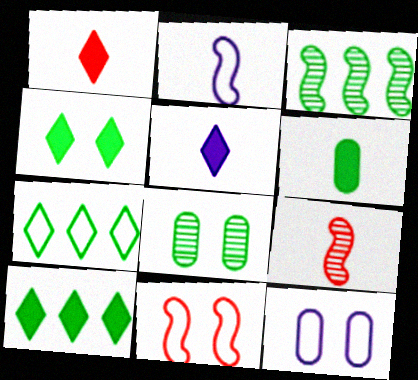[[1, 3, 12], 
[9, 10, 12]]